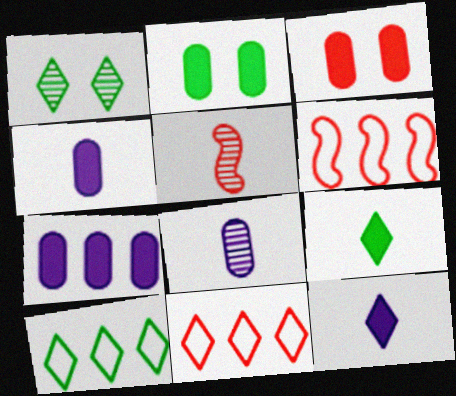[[1, 4, 6], 
[1, 9, 10], 
[1, 11, 12], 
[3, 5, 11]]